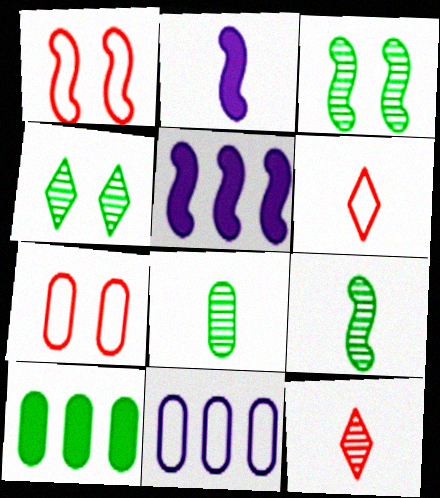[[1, 5, 9], 
[2, 6, 8]]